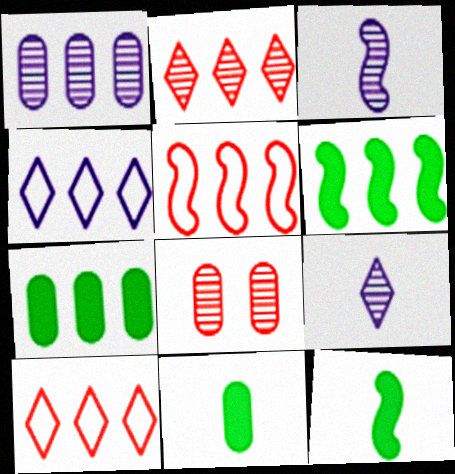[[1, 6, 10], 
[4, 8, 12]]